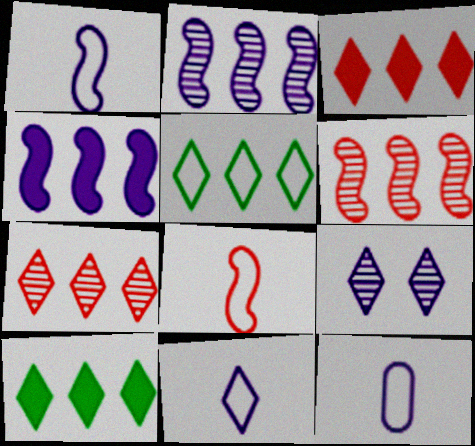[[1, 11, 12], 
[4, 9, 12]]